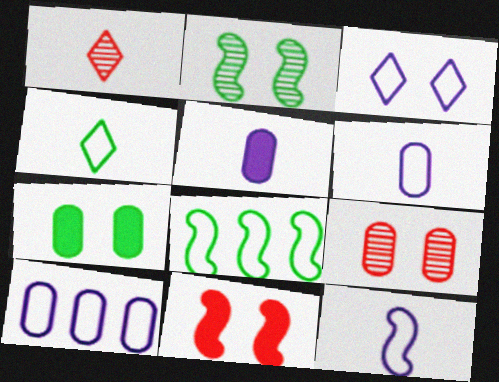[[3, 10, 12]]